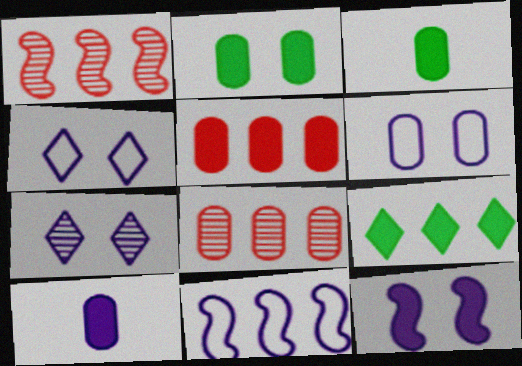[[1, 3, 4], 
[2, 5, 10], 
[3, 6, 8], 
[6, 7, 12], 
[7, 10, 11], 
[8, 9, 11]]